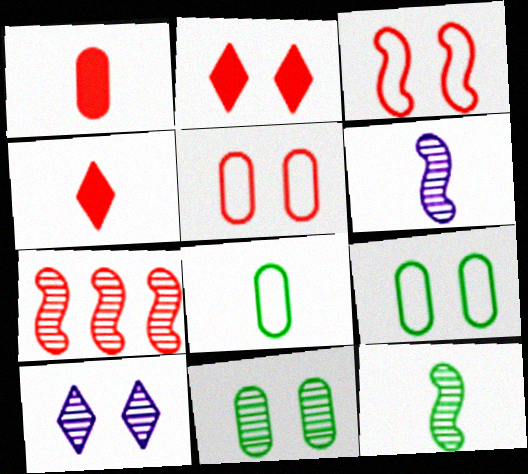[[4, 5, 7], 
[4, 6, 8]]